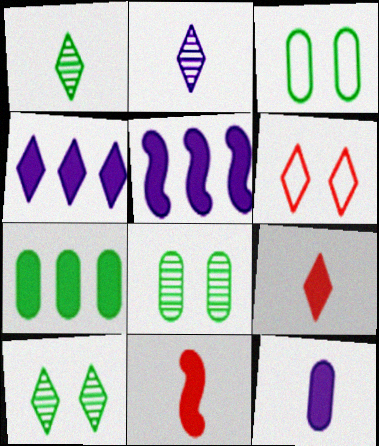[[1, 4, 6]]